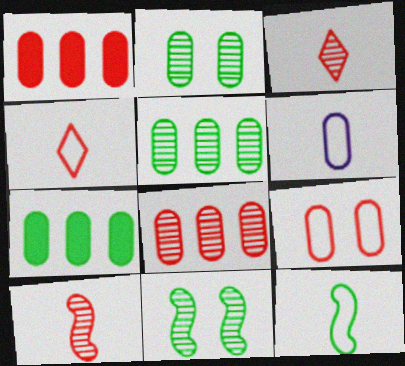[[1, 2, 6], 
[4, 6, 12]]